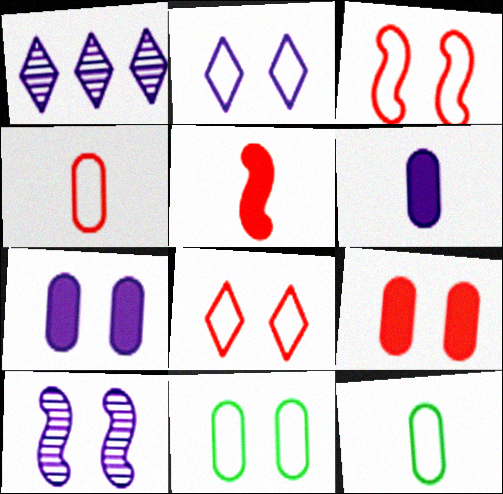[[1, 5, 11], 
[2, 3, 11], 
[2, 7, 10]]